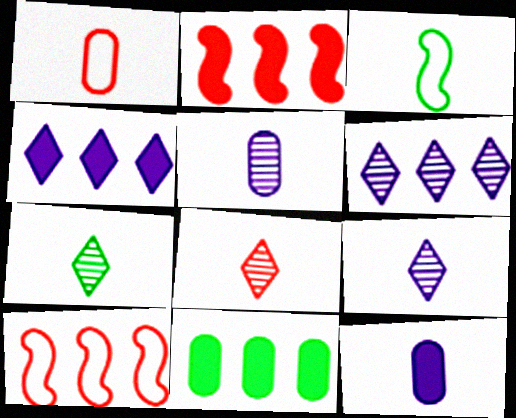[[2, 4, 11], 
[3, 8, 12], 
[6, 10, 11], 
[7, 8, 9]]